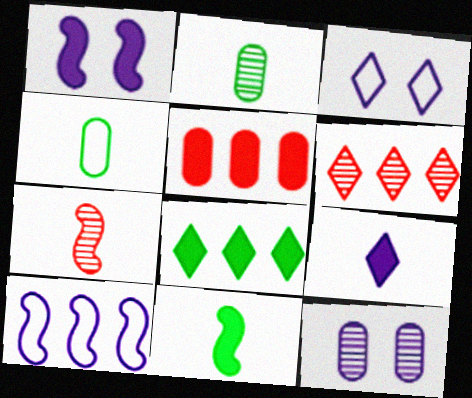[[1, 3, 12], 
[1, 4, 6], 
[4, 5, 12], 
[4, 7, 9], 
[9, 10, 12]]